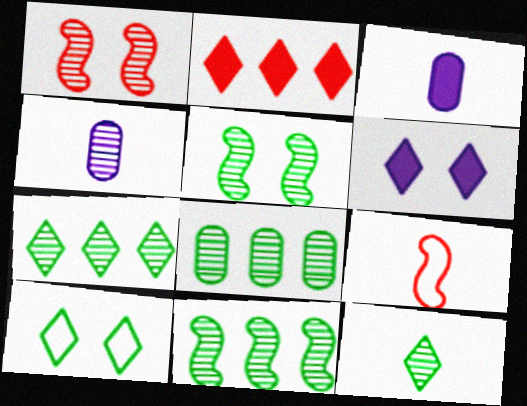[[1, 4, 7], 
[3, 9, 12], 
[5, 8, 12], 
[6, 8, 9], 
[7, 8, 11]]